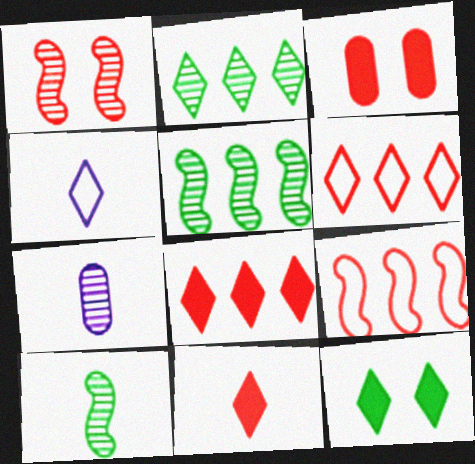[[1, 2, 7], 
[3, 4, 5], 
[7, 9, 12]]